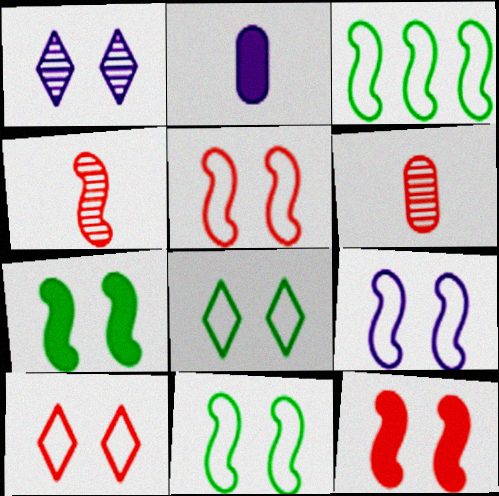[[5, 9, 11]]